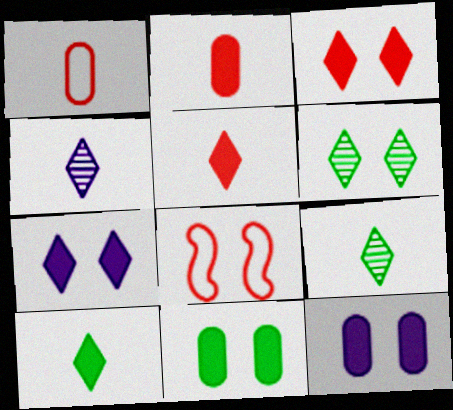[[6, 8, 12]]